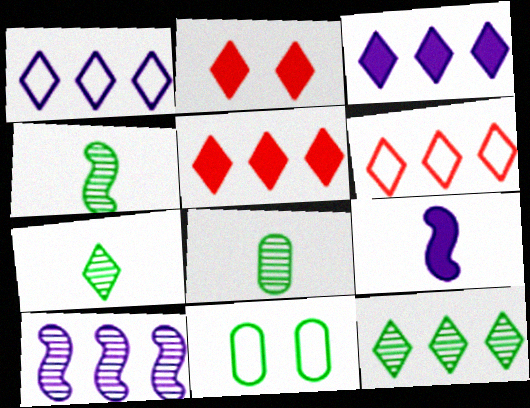[[1, 2, 7], 
[1, 5, 12], 
[3, 6, 12], 
[4, 7, 8]]